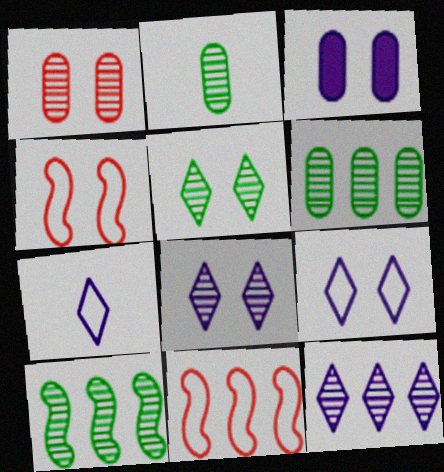[[2, 5, 10], 
[3, 4, 5]]